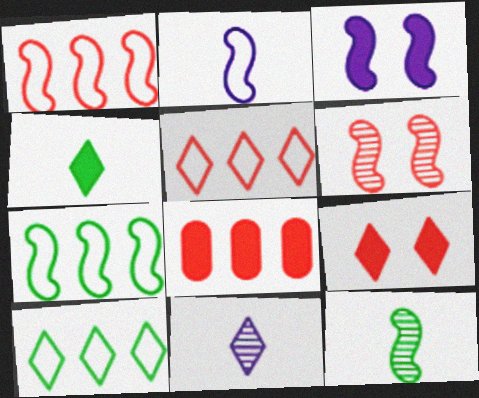[[1, 3, 12], 
[3, 4, 8], 
[9, 10, 11]]